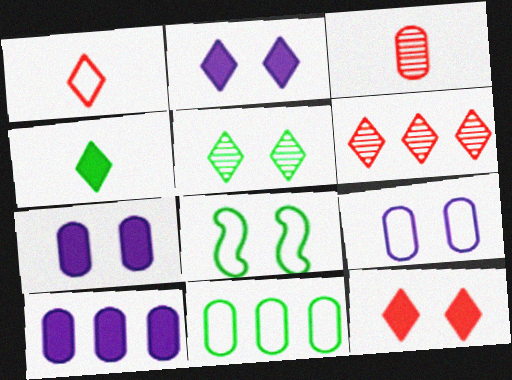[[1, 6, 12], 
[3, 7, 11]]